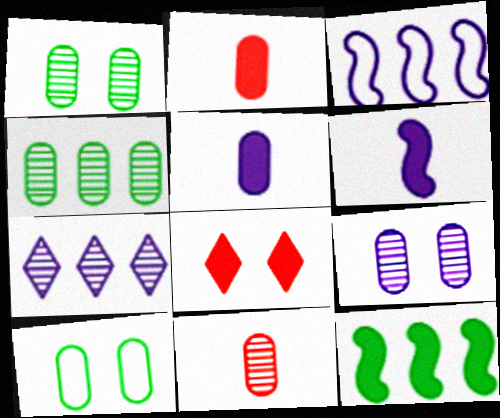[[4, 9, 11], 
[5, 8, 12]]